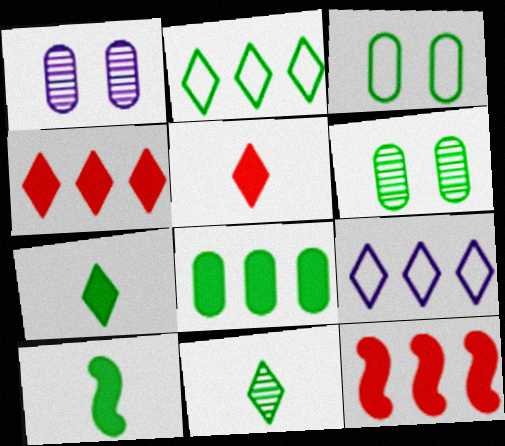[[2, 6, 10]]